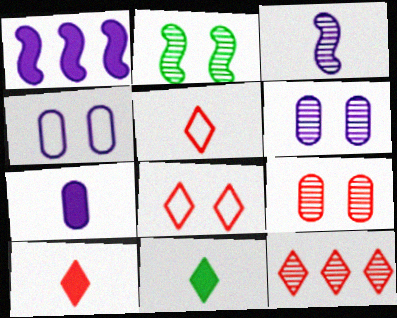[[8, 10, 12]]